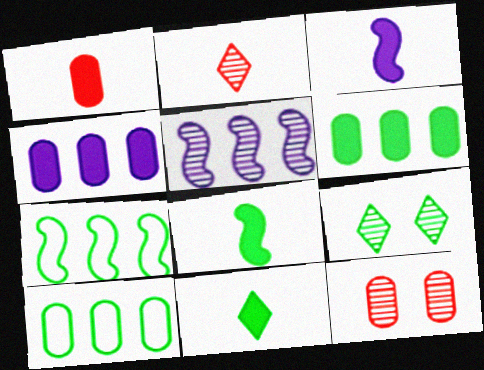[[1, 3, 11], 
[8, 9, 10]]